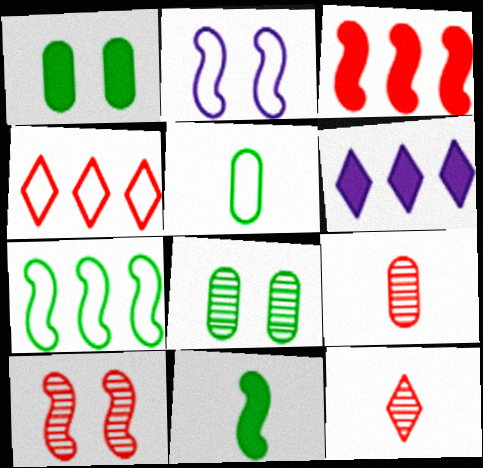[[2, 4, 5], 
[5, 6, 10]]